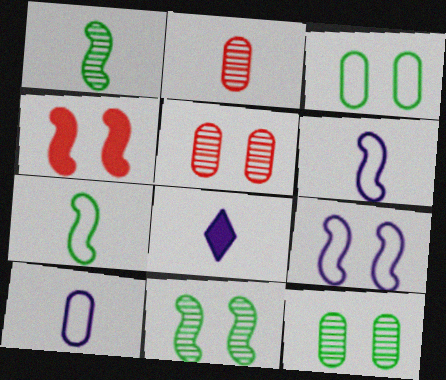[[2, 7, 8], 
[4, 9, 11]]